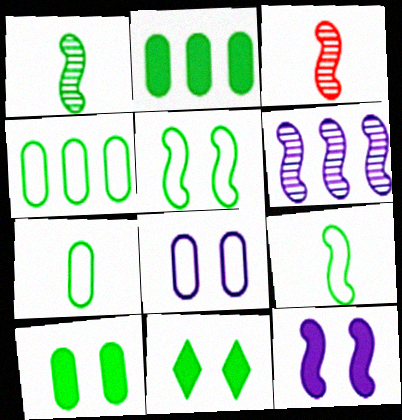[[1, 4, 11]]